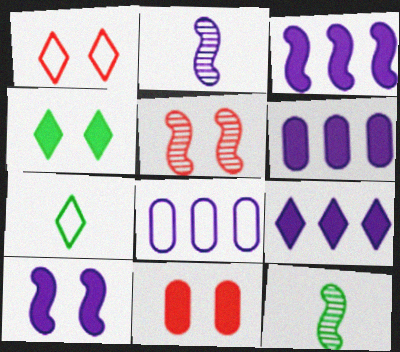[[1, 5, 11], 
[1, 6, 12], 
[3, 6, 9], 
[4, 10, 11], 
[5, 6, 7]]